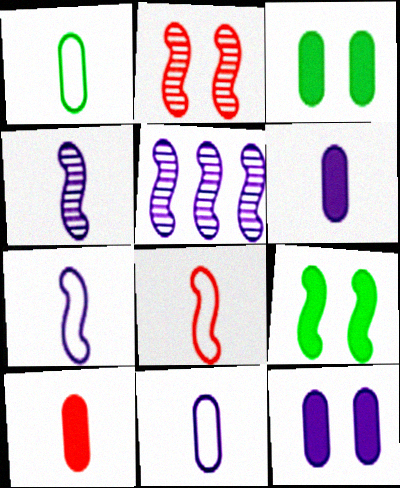[[5, 8, 9]]